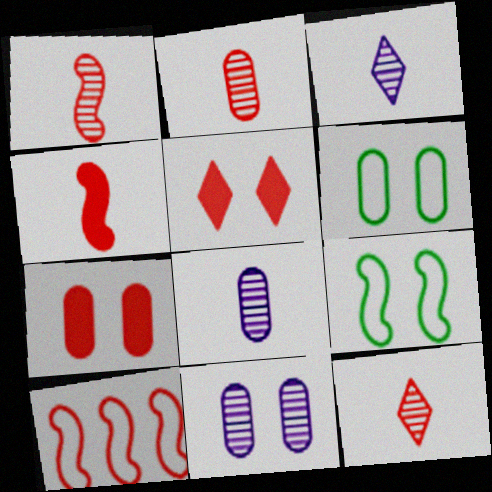[[1, 2, 12], 
[2, 5, 10], 
[5, 9, 11], 
[6, 7, 11], 
[7, 10, 12]]